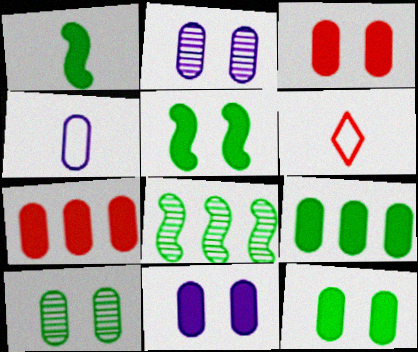[[3, 11, 12], 
[4, 7, 10], 
[6, 8, 11]]